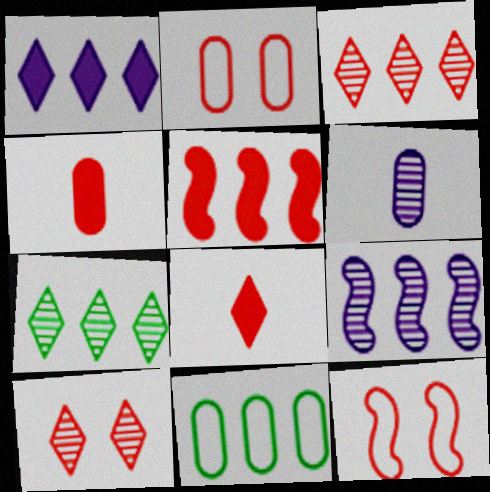[[3, 4, 12]]